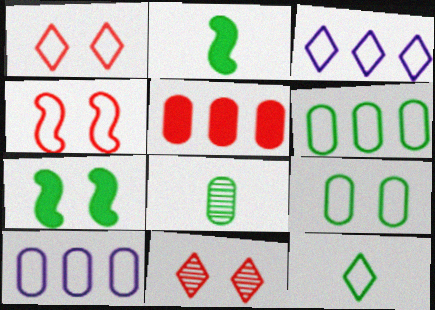[[1, 3, 12], 
[2, 8, 12], 
[2, 10, 11], 
[4, 10, 12]]